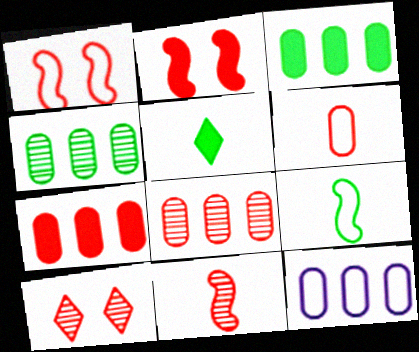[[3, 8, 12], 
[4, 7, 12], 
[8, 10, 11]]